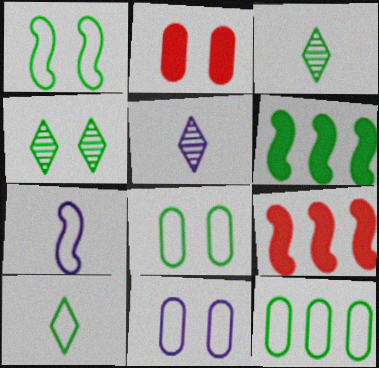[[1, 10, 12], 
[3, 6, 8], 
[3, 9, 11], 
[5, 8, 9]]